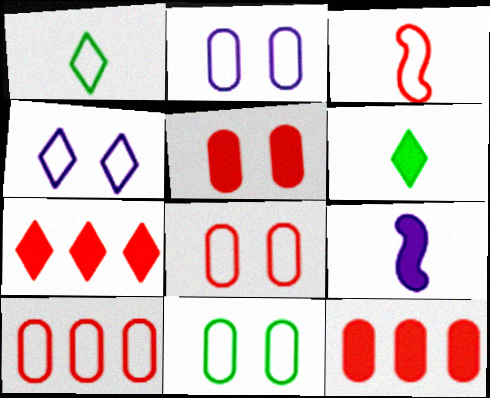[[2, 8, 11]]